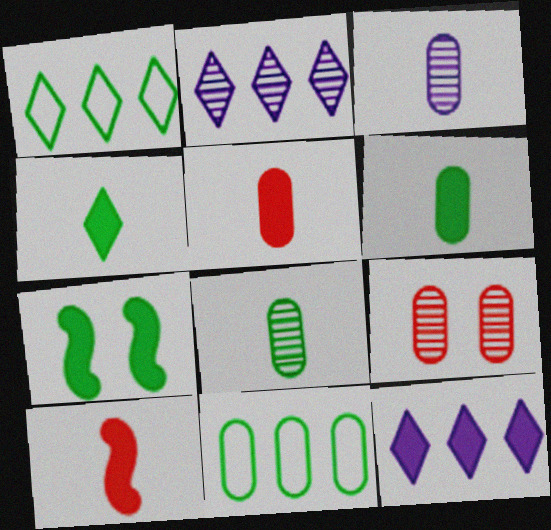[[1, 7, 8], 
[5, 7, 12]]